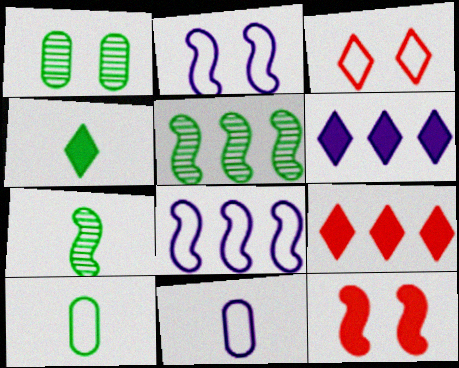[[3, 8, 10], 
[4, 7, 10], 
[7, 8, 12]]